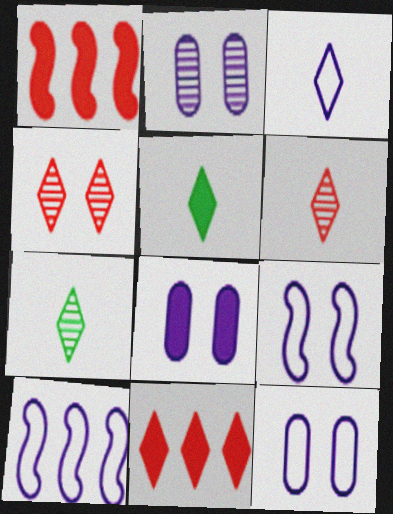[[1, 5, 8], 
[1, 7, 12], 
[2, 8, 12], 
[3, 5, 6], 
[3, 10, 12]]